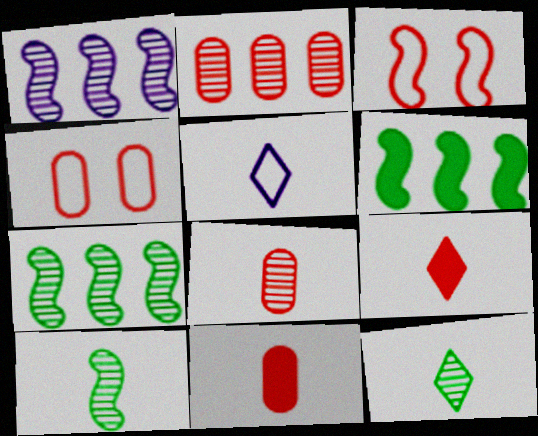[[2, 3, 9], 
[2, 4, 11], 
[5, 9, 12], 
[5, 10, 11]]